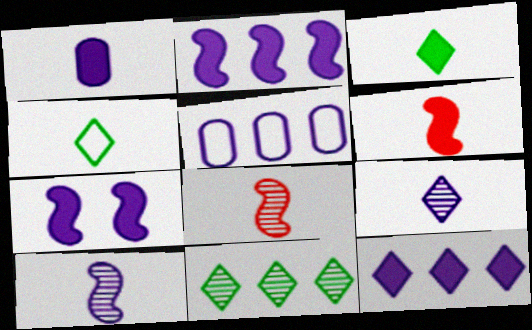[[1, 3, 6], 
[1, 4, 8], 
[1, 7, 12], 
[5, 7, 9]]